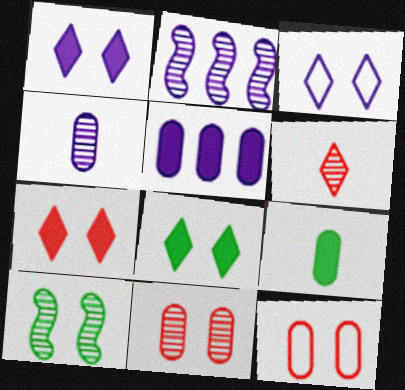[[1, 7, 8], 
[1, 10, 12]]